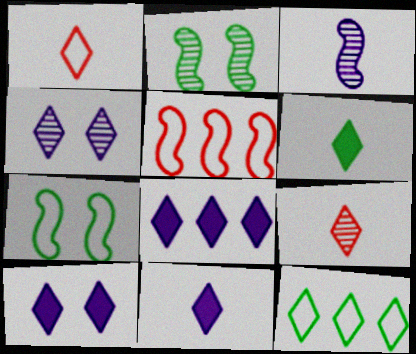[[8, 10, 11], 
[9, 10, 12]]